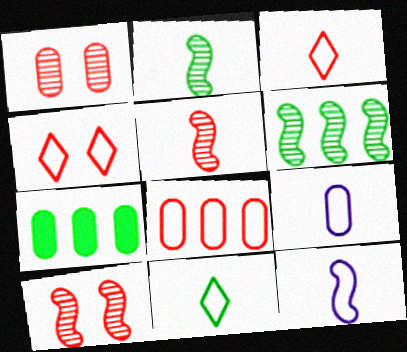[[1, 7, 9]]